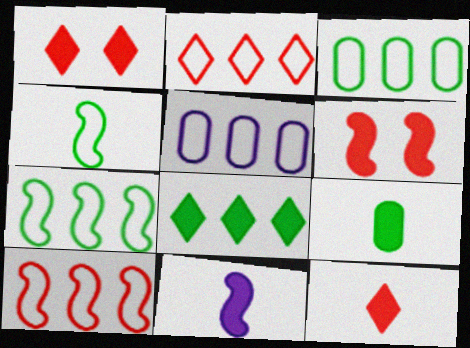[[2, 5, 7], 
[9, 11, 12]]